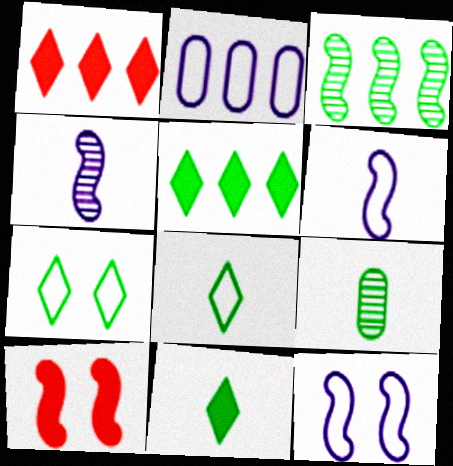[[1, 2, 3], 
[1, 9, 12], 
[3, 6, 10]]